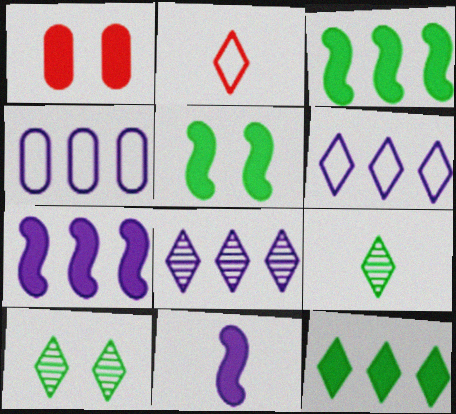[[1, 11, 12], 
[4, 7, 8]]